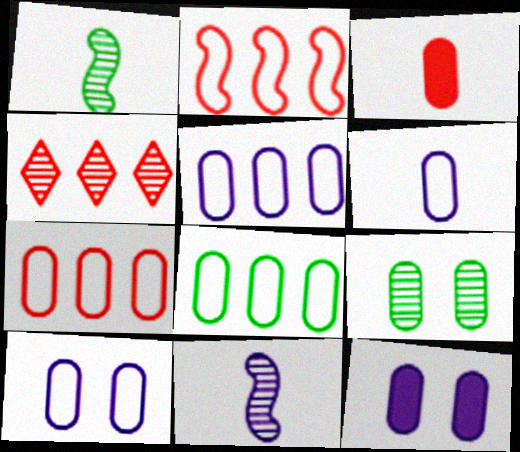[[3, 5, 9], 
[4, 9, 11], 
[5, 6, 10], 
[5, 7, 8]]